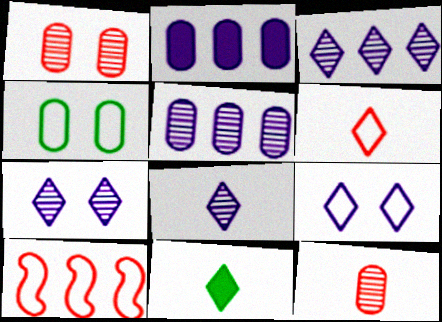[[2, 4, 12], 
[3, 7, 8], 
[6, 8, 11]]